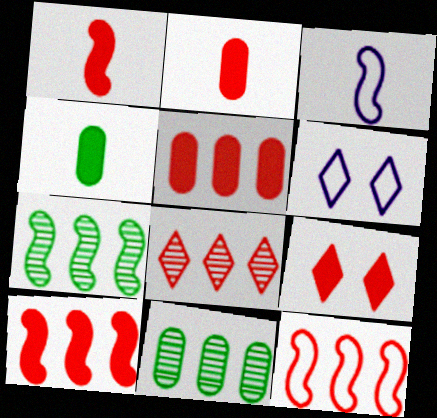[[1, 5, 9], 
[1, 6, 11], 
[2, 6, 7], 
[2, 9, 10], 
[3, 9, 11], 
[5, 8, 12]]